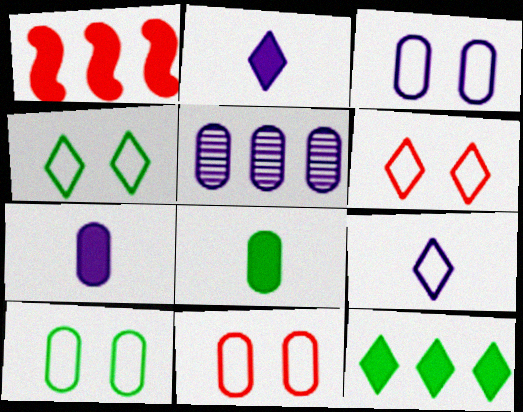[[3, 5, 7], 
[3, 10, 11], 
[5, 8, 11]]